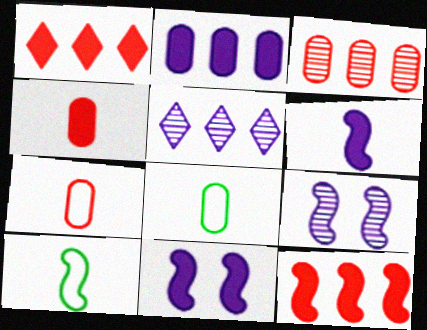[[1, 8, 9], 
[9, 10, 12]]